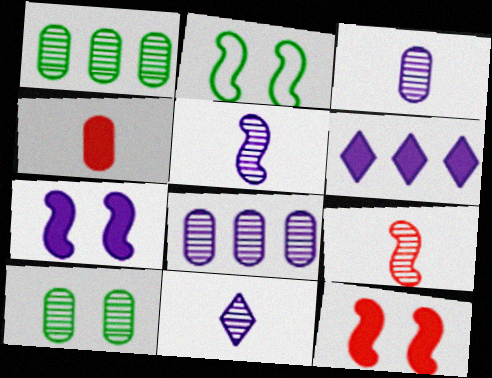[[3, 5, 11]]